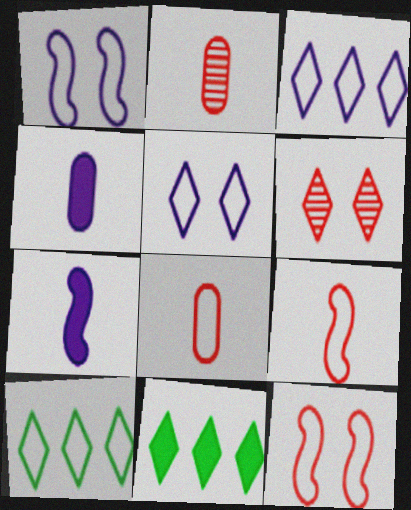[[1, 2, 11], 
[1, 8, 10]]